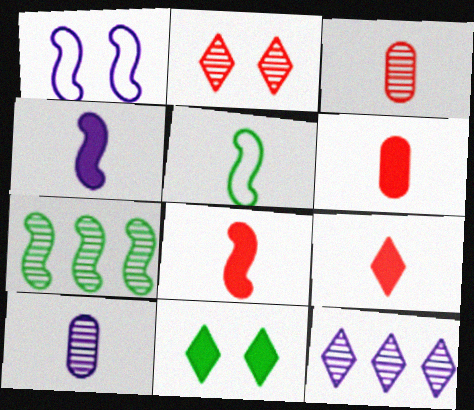[[1, 7, 8], 
[2, 7, 10], 
[5, 9, 10], 
[6, 8, 9]]